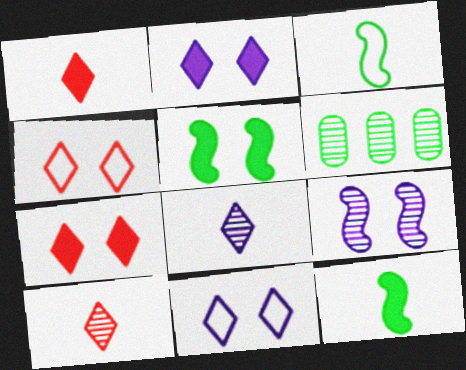[[6, 9, 10]]